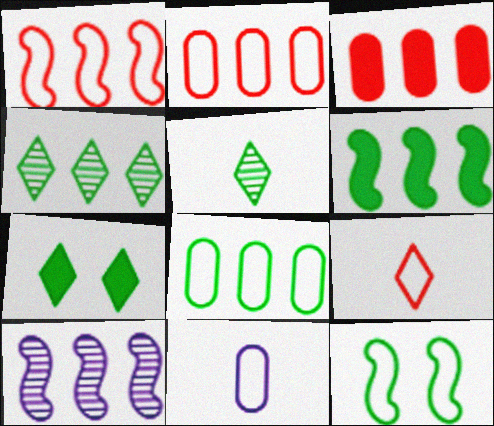[[1, 6, 10], 
[4, 6, 8]]